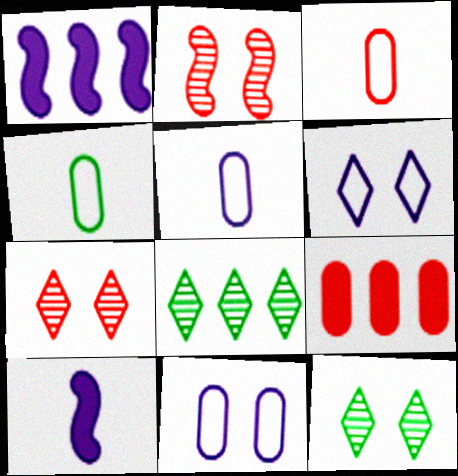[[1, 3, 12], 
[1, 4, 7], 
[3, 4, 5]]